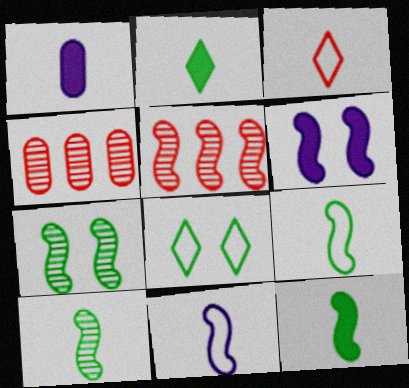[[1, 3, 10], 
[1, 5, 8], 
[5, 6, 9], 
[9, 10, 12]]